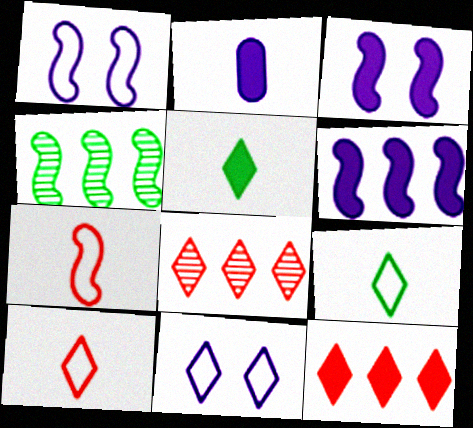[[3, 4, 7], 
[5, 8, 11]]